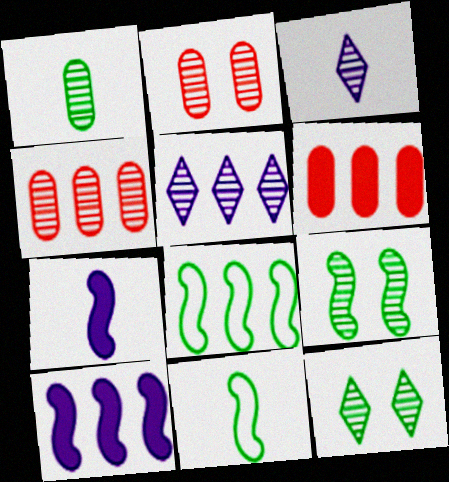[[3, 4, 9], 
[5, 6, 8]]